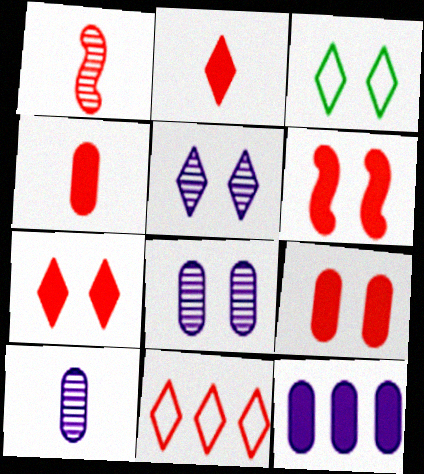[[1, 3, 12], 
[1, 9, 11], 
[3, 5, 7], 
[3, 6, 8], 
[6, 7, 9]]